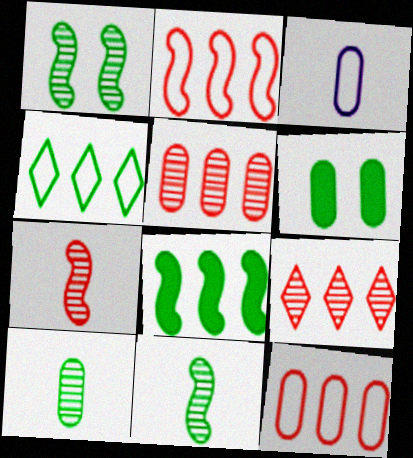[[3, 5, 6], 
[4, 6, 11]]